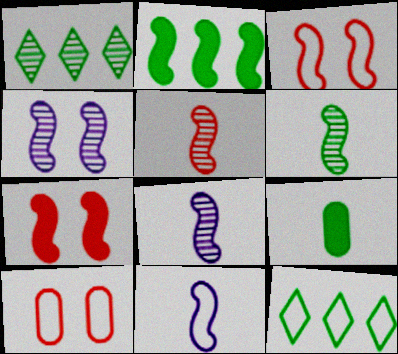[[2, 3, 8], 
[5, 6, 8], 
[10, 11, 12]]